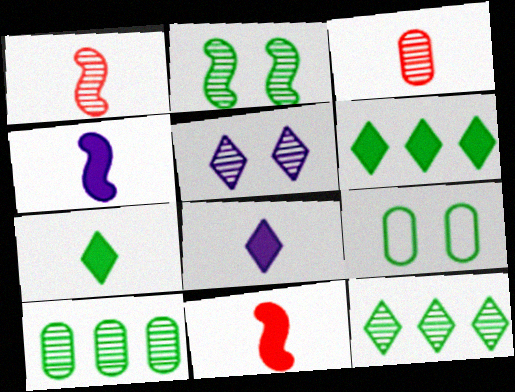[[1, 5, 10]]